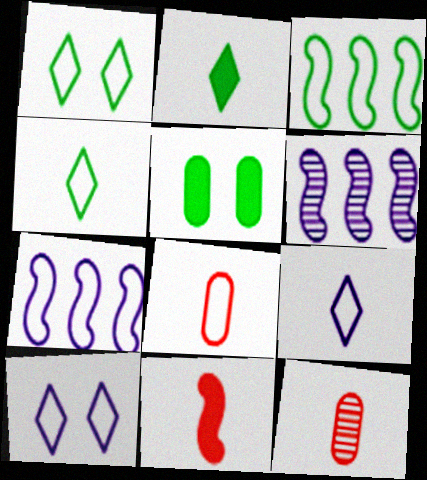[[1, 7, 8], 
[3, 8, 10]]